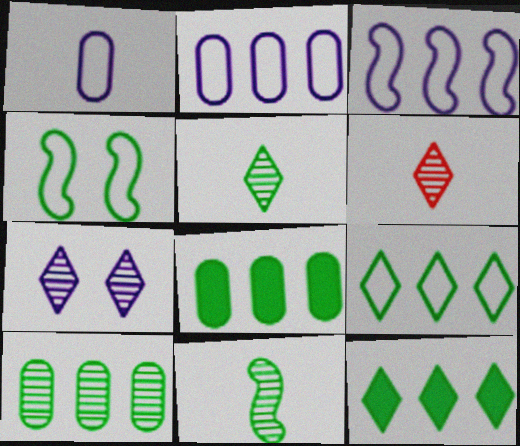[[4, 5, 8]]